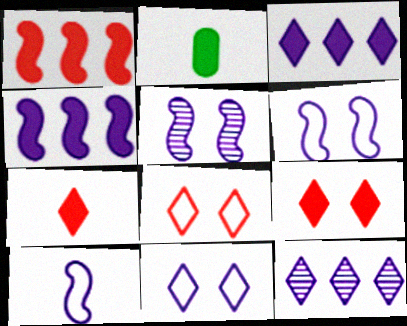[[2, 4, 9], 
[4, 5, 10]]